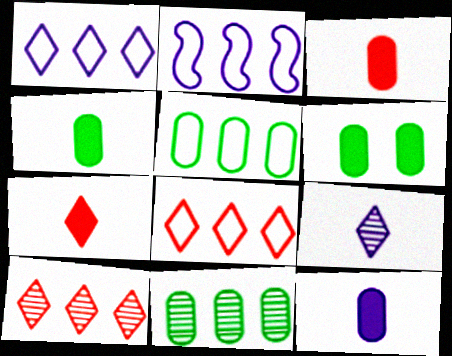[[2, 5, 8], 
[3, 4, 12]]